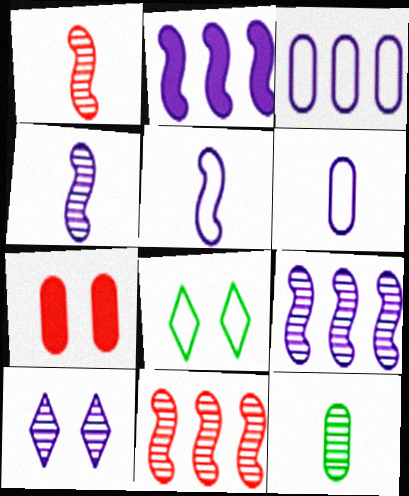[[2, 6, 10], 
[3, 7, 12], 
[10, 11, 12]]